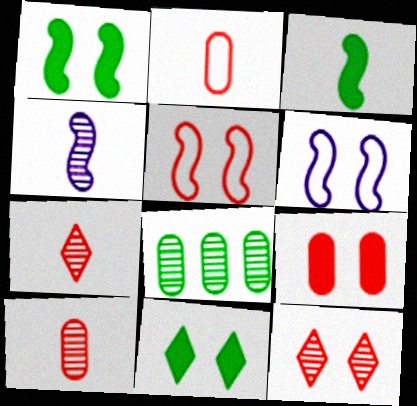[[4, 8, 12], 
[5, 9, 12]]